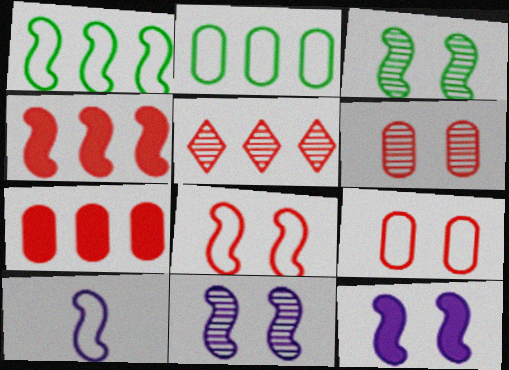[[1, 8, 10], 
[3, 4, 10], 
[3, 8, 12]]